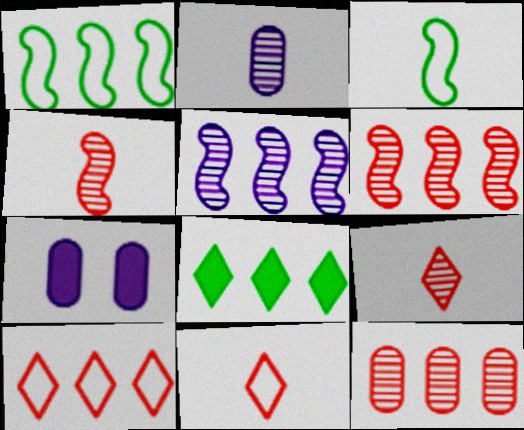[[1, 7, 9]]